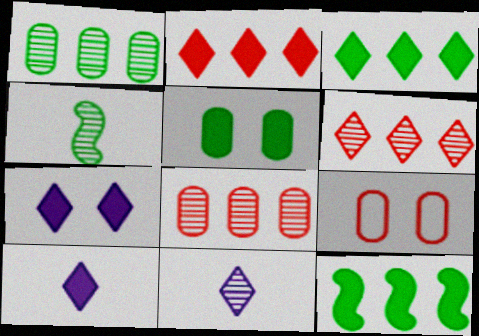[[9, 11, 12]]